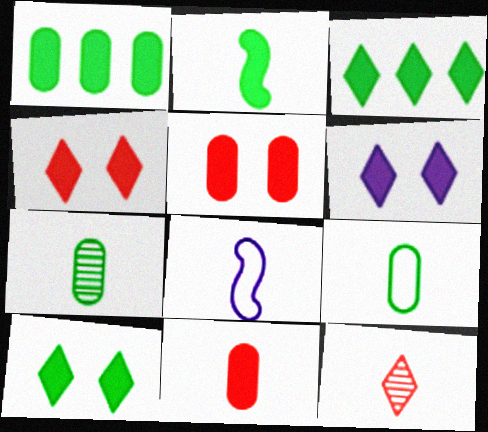[[1, 2, 10], 
[4, 6, 10]]